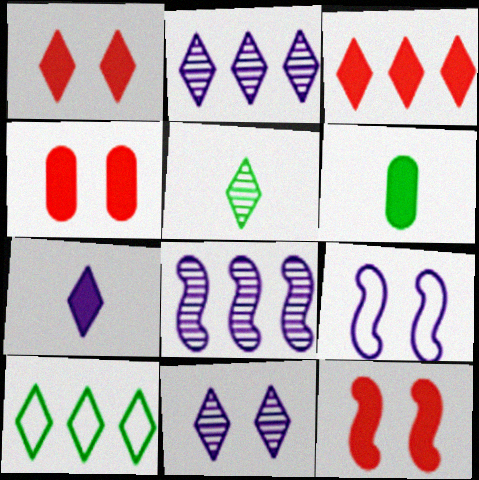[[1, 4, 12], 
[2, 3, 10]]